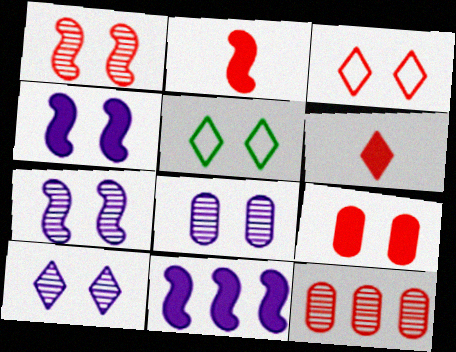[[1, 3, 9], 
[2, 3, 12], 
[5, 7, 9], 
[7, 8, 10]]